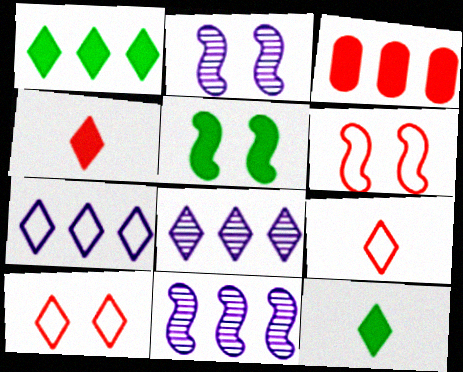[[2, 5, 6], 
[8, 10, 12]]